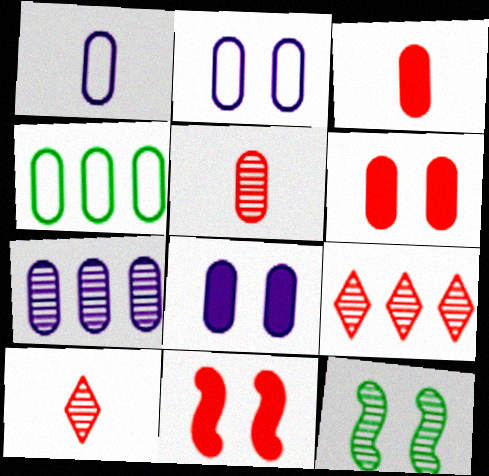[[1, 7, 8], 
[4, 5, 8], 
[7, 10, 12]]